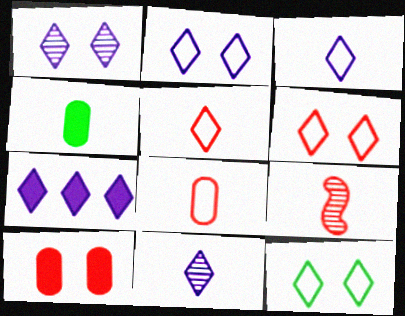[[1, 3, 7], 
[2, 6, 12], 
[2, 7, 11], 
[3, 4, 9]]